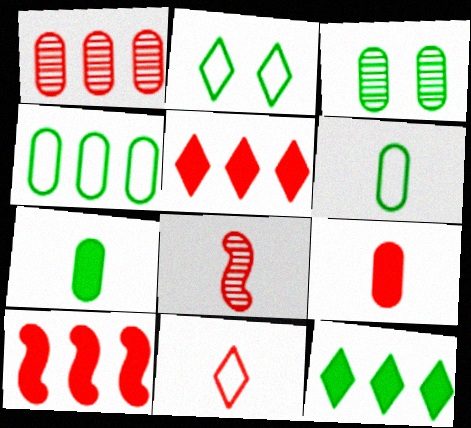[[3, 4, 7], 
[8, 9, 11]]